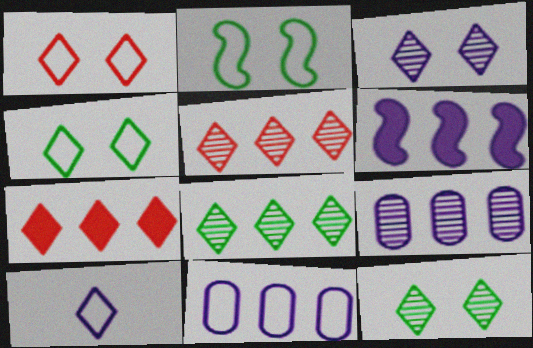[[7, 10, 12]]